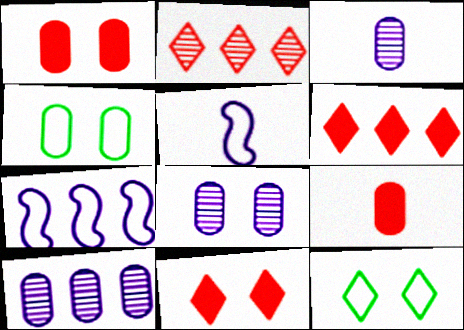[[1, 4, 8], 
[3, 8, 10], 
[4, 9, 10]]